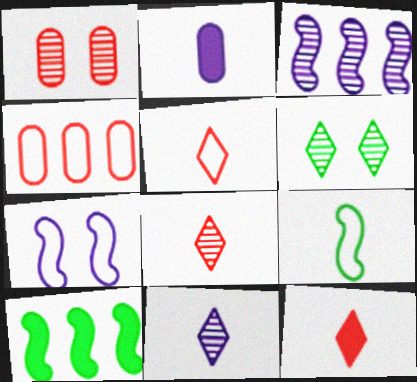[[2, 8, 9], 
[5, 8, 12]]